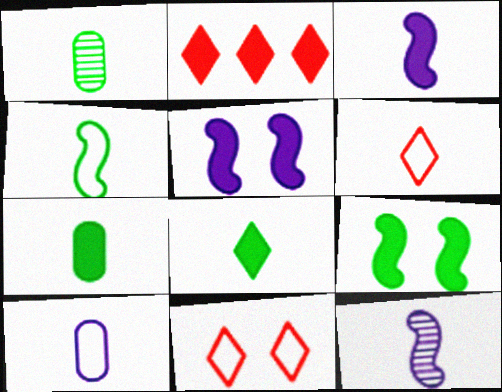[[1, 3, 6], 
[1, 4, 8], 
[2, 5, 7], 
[4, 6, 10], 
[6, 7, 12]]